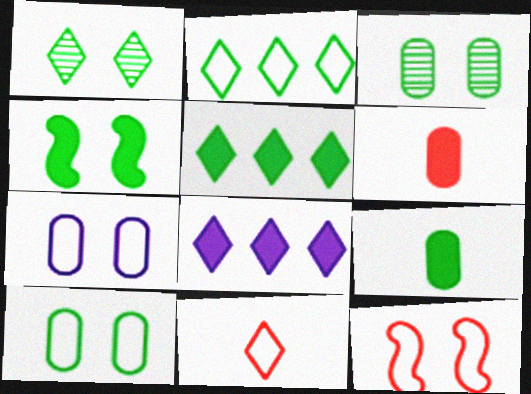[[1, 4, 10], 
[1, 8, 11], 
[4, 5, 9], 
[4, 6, 8]]